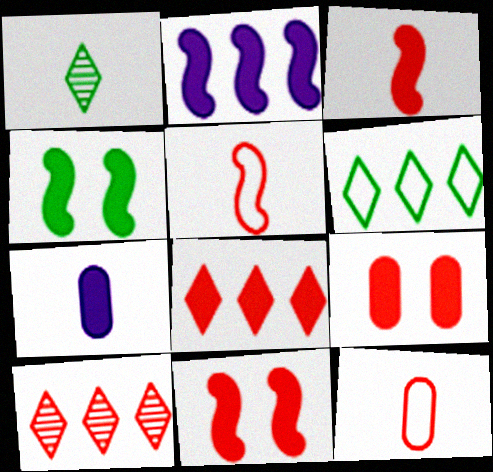[[1, 5, 7], 
[2, 3, 4], 
[3, 8, 9], 
[4, 7, 8], 
[5, 9, 10], 
[10, 11, 12]]